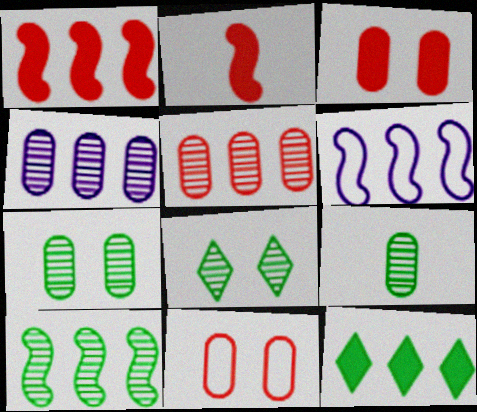[[1, 6, 10], 
[5, 6, 12], 
[8, 9, 10]]